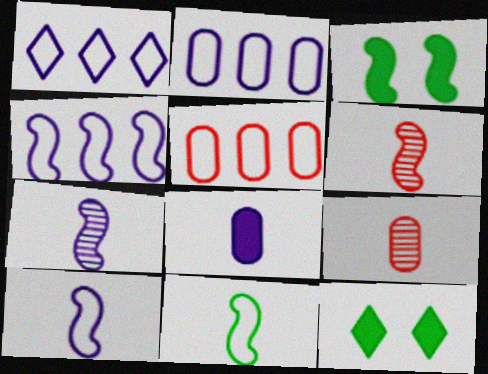[[1, 2, 4], 
[1, 3, 9], 
[2, 6, 12], 
[3, 4, 6], 
[4, 9, 12], 
[5, 7, 12]]